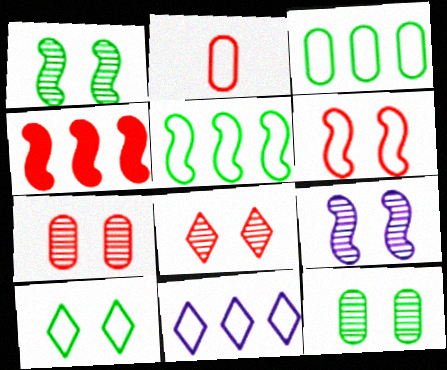[[2, 4, 8], 
[8, 9, 12]]